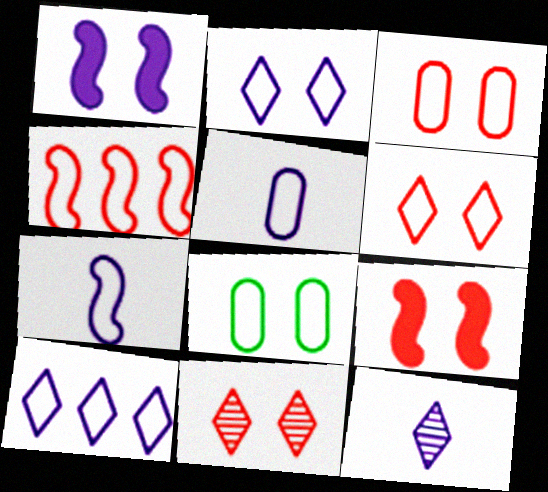[[1, 8, 11], 
[3, 9, 11]]